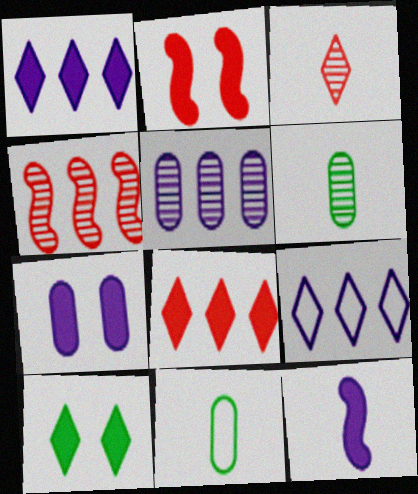[[1, 7, 12], 
[2, 6, 9], 
[2, 7, 10], 
[3, 9, 10], 
[3, 11, 12]]